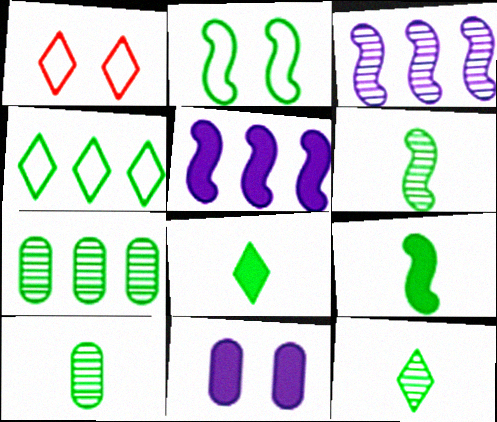[[1, 5, 10], 
[2, 7, 8], 
[6, 10, 12]]